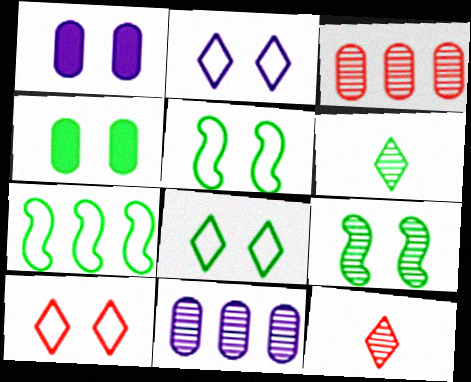[[1, 7, 12], 
[1, 9, 10], 
[2, 8, 10], 
[4, 6, 7], 
[4, 8, 9], 
[9, 11, 12]]